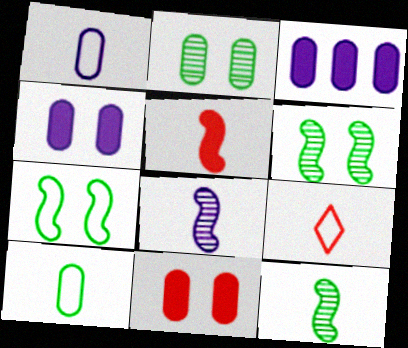[[3, 6, 9]]